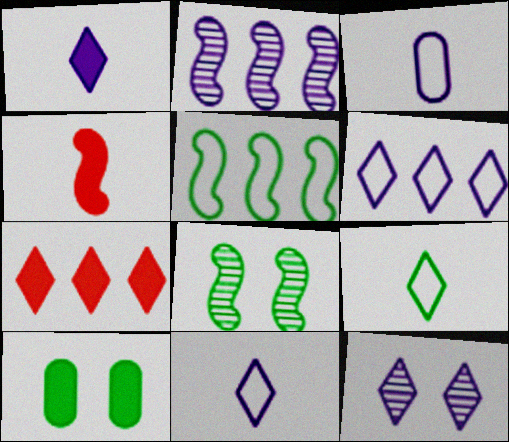[[1, 6, 12], 
[3, 7, 8], 
[7, 9, 12]]